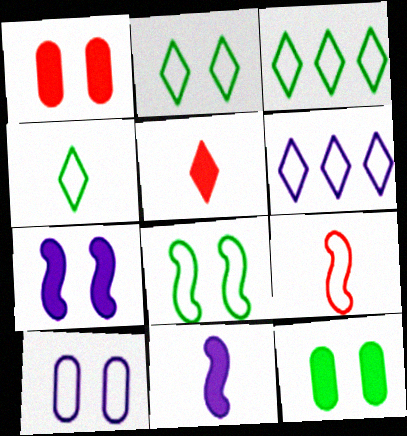[[2, 3, 4], 
[3, 9, 10]]